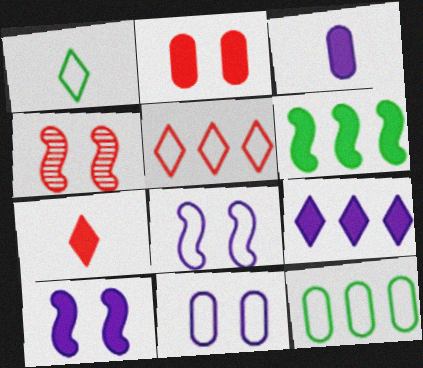[[3, 9, 10]]